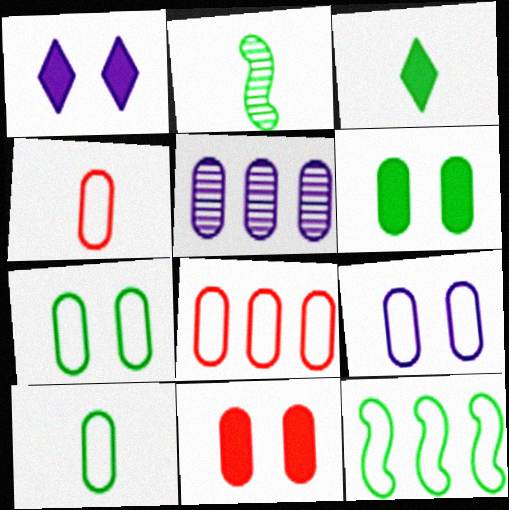[[1, 2, 8], 
[2, 3, 10], 
[4, 5, 6], 
[5, 10, 11], 
[8, 9, 10]]